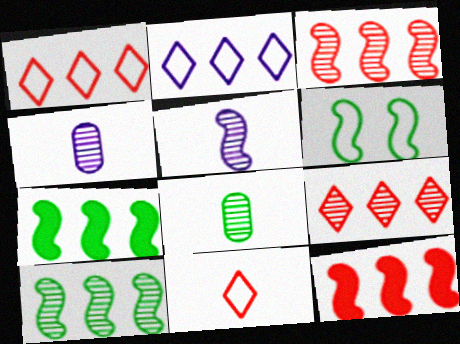[[5, 6, 12]]